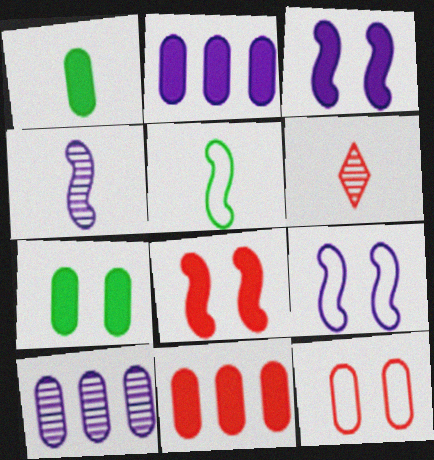[[1, 10, 12]]